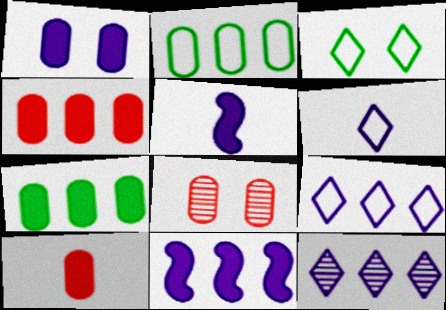[[1, 7, 10]]